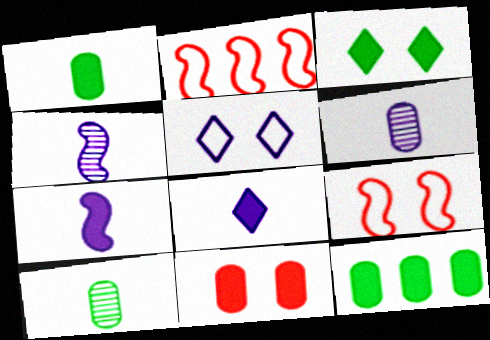[[2, 3, 6]]